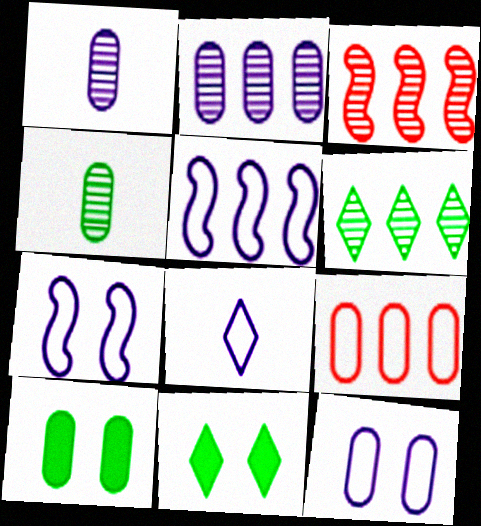[[1, 9, 10], 
[2, 3, 6], 
[3, 8, 10], 
[5, 8, 12]]